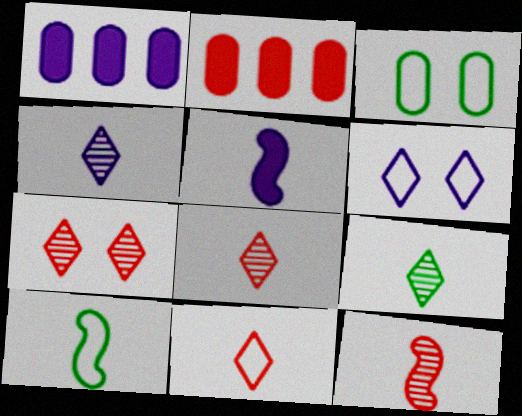[[1, 7, 10], 
[4, 8, 9], 
[5, 10, 12]]